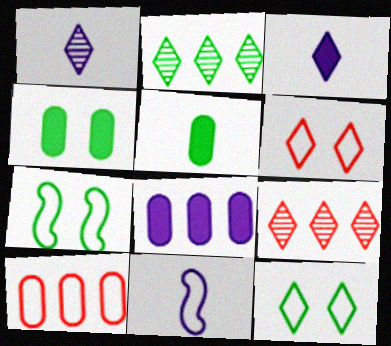[[2, 3, 6], 
[2, 5, 7], 
[3, 9, 12], 
[4, 9, 11], 
[10, 11, 12]]